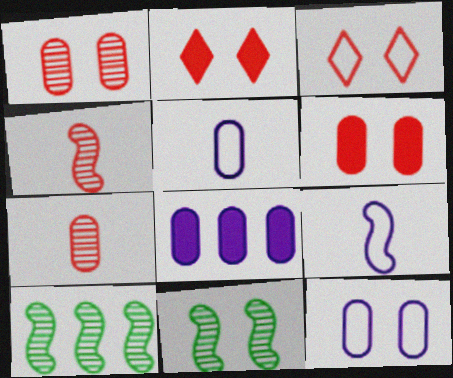[[2, 5, 10], 
[2, 11, 12]]